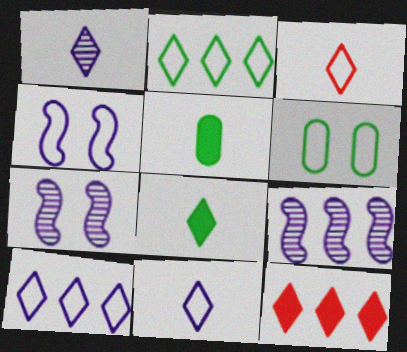[[1, 3, 8]]